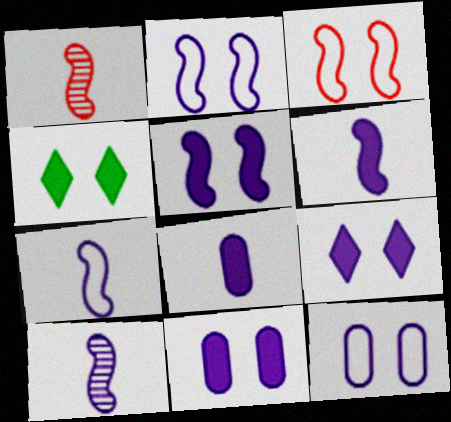[[5, 9, 11], 
[6, 7, 10]]